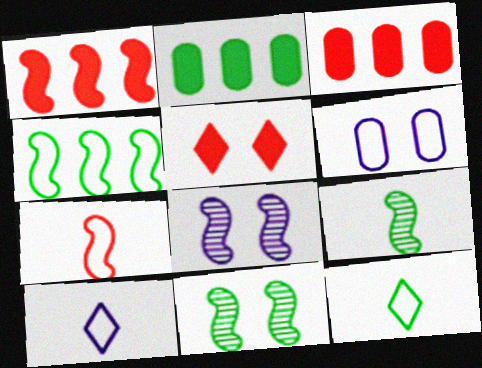[[2, 11, 12], 
[3, 8, 12], 
[3, 10, 11], 
[5, 6, 11]]